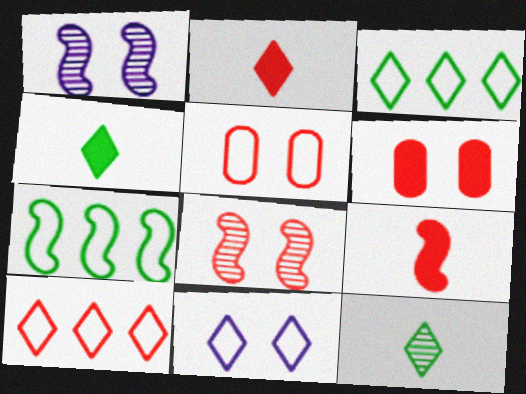[[1, 7, 9]]